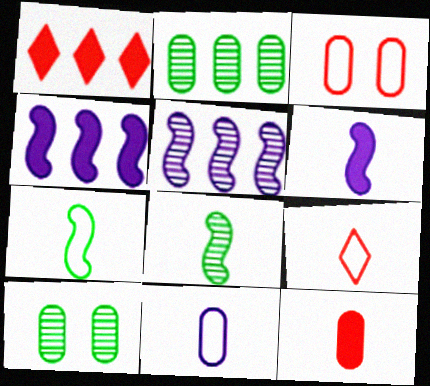[[4, 9, 10], 
[7, 9, 11]]